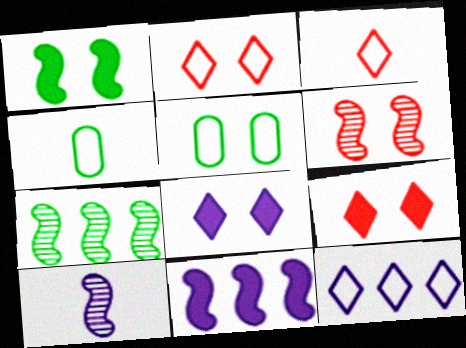[[5, 6, 8], 
[6, 7, 10]]